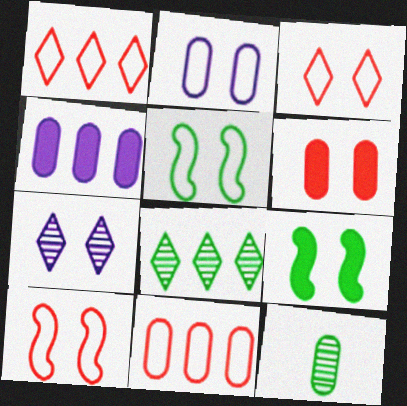[[2, 3, 5], 
[5, 6, 7]]